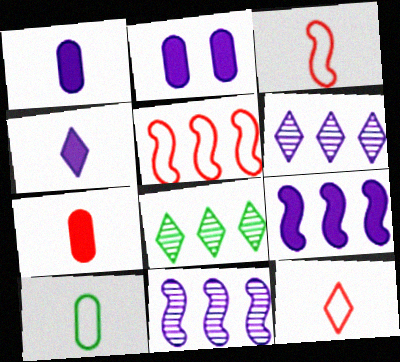[[2, 3, 8], 
[2, 4, 9]]